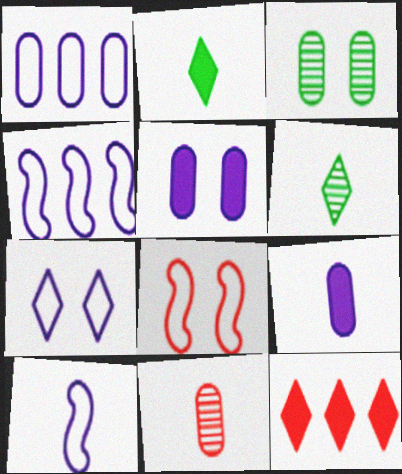[[1, 7, 10], 
[2, 10, 11], 
[3, 10, 12], 
[6, 7, 12], 
[8, 11, 12]]